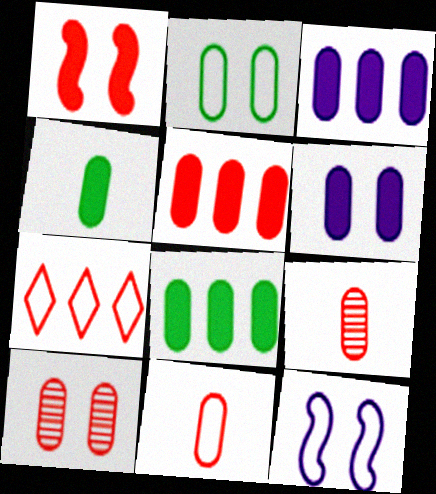[[1, 7, 9], 
[2, 3, 9], 
[2, 6, 10], 
[3, 5, 8], 
[4, 5, 6], 
[5, 10, 11]]